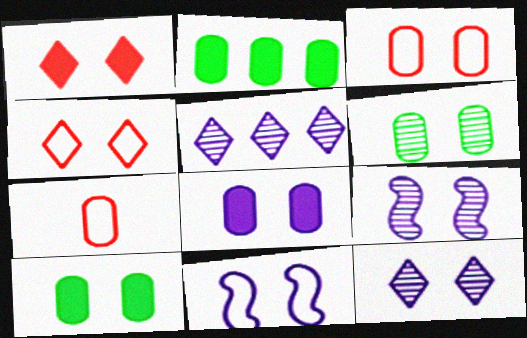[[1, 6, 11], 
[3, 6, 8], 
[4, 9, 10], 
[8, 11, 12]]